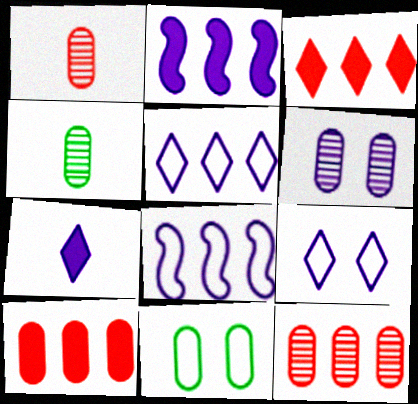[[4, 6, 12], 
[6, 7, 8]]